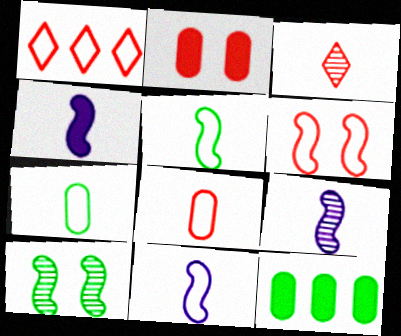[[1, 6, 8], 
[3, 4, 7], 
[4, 9, 11]]